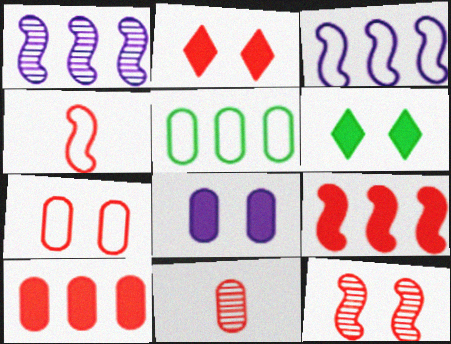[[2, 7, 12], 
[3, 6, 11], 
[4, 9, 12], 
[5, 8, 11], 
[7, 10, 11]]